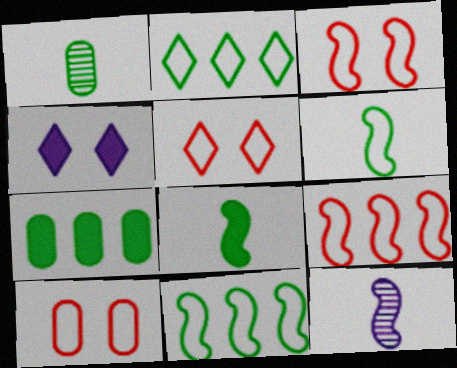[[1, 4, 9], 
[3, 5, 10], 
[5, 7, 12]]